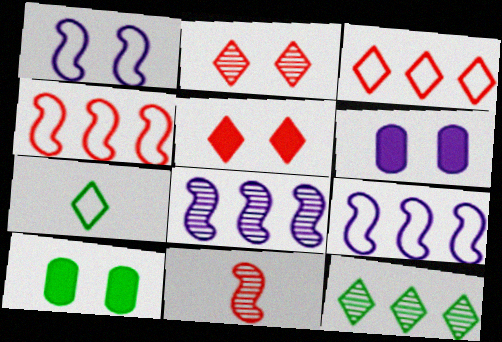[[1, 2, 10]]